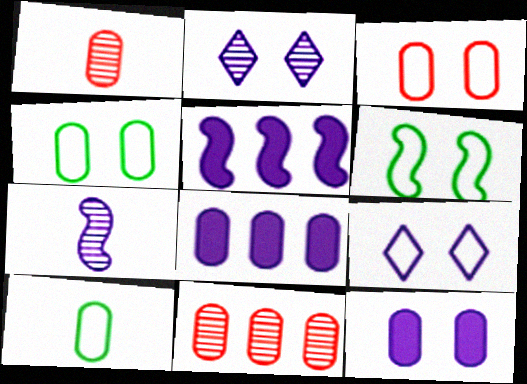[[1, 4, 8], 
[3, 6, 9], 
[7, 8, 9], 
[10, 11, 12]]